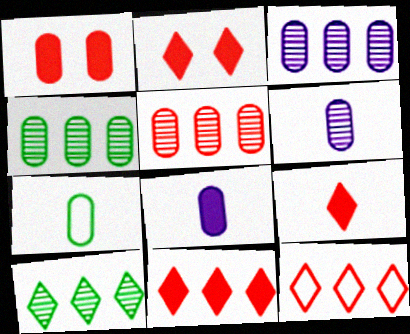[[1, 3, 7], 
[2, 9, 11], 
[3, 4, 5]]